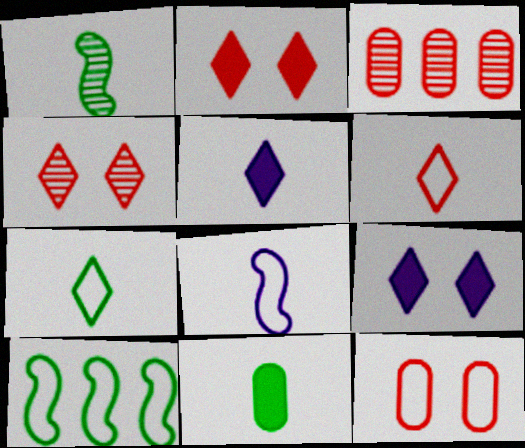[[1, 7, 11]]